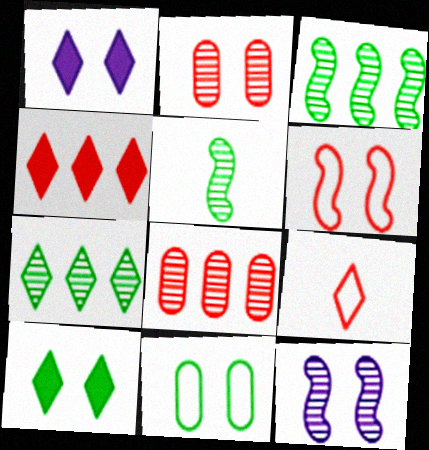[[1, 7, 9]]